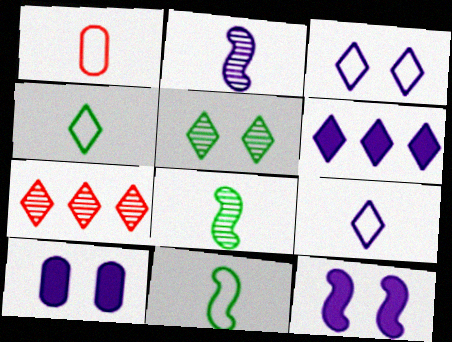[[1, 9, 11], 
[7, 10, 11]]